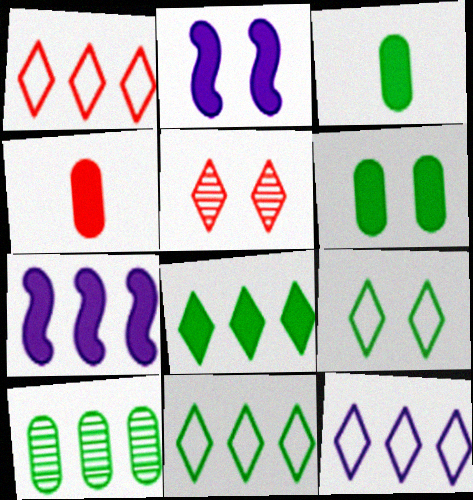[[1, 7, 10], 
[1, 11, 12], 
[2, 4, 8]]